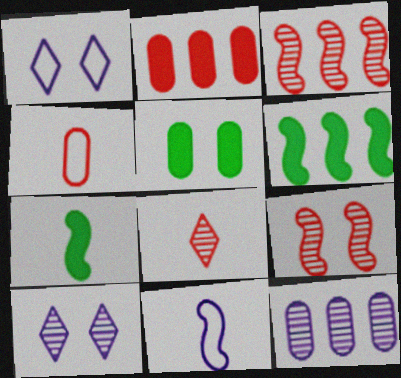[[1, 5, 9], 
[4, 5, 12], 
[4, 6, 10], 
[6, 9, 11]]